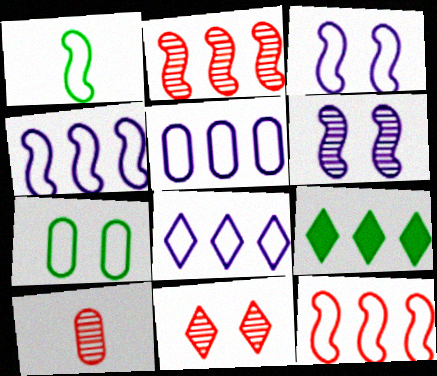[[1, 3, 12], 
[2, 5, 9], 
[2, 10, 11], 
[3, 9, 10], 
[4, 5, 8]]